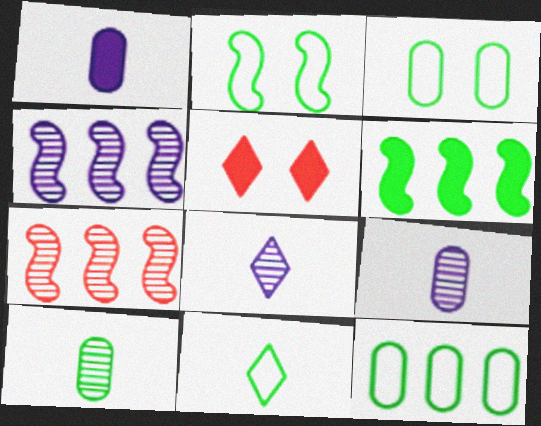[[1, 5, 6], 
[2, 11, 12]]